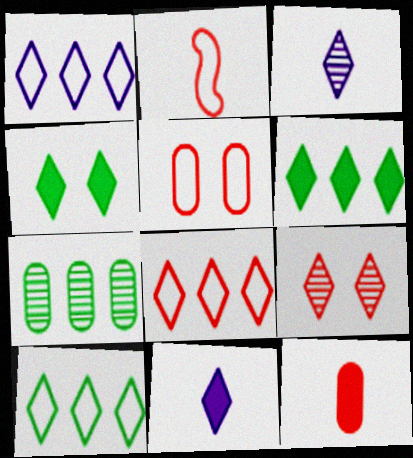[[1, 8, 10], 
[2, 5, 8], 
[3, 4, 8], 
[9, 10, 11]]